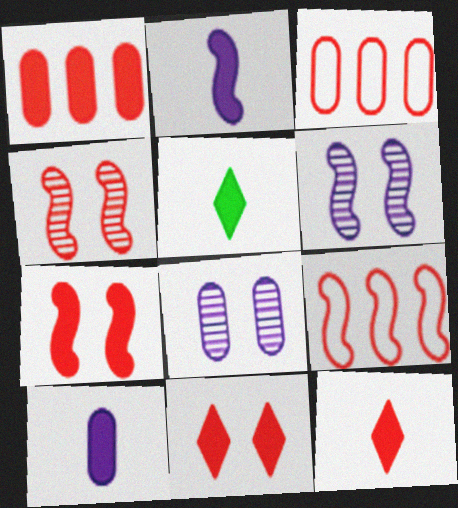[[1, 7, 12], 
[3, 4, 12], 
[3, 5, 6], 
[5, 8, 9]]